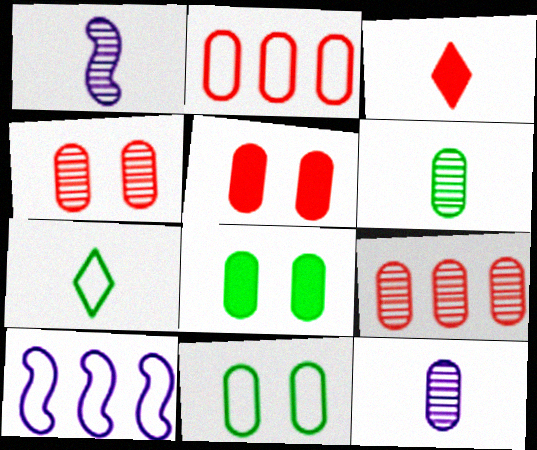[[2, 8, 12]]